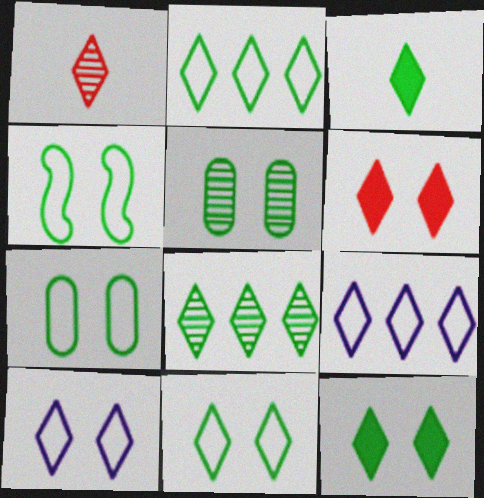[[1, 9, 12], 
[3, 8, 11], 
[4, 5, 12], 
[4, 7, 11]]